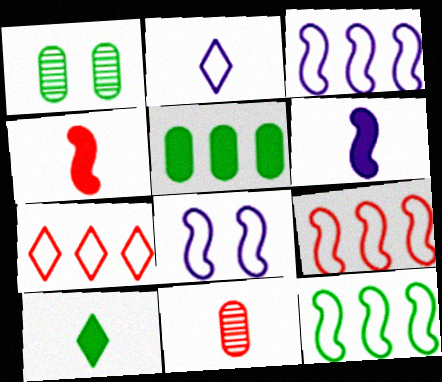[[1, 6, 7], 
[1, 10, 12], 
[3, 9, 12]]